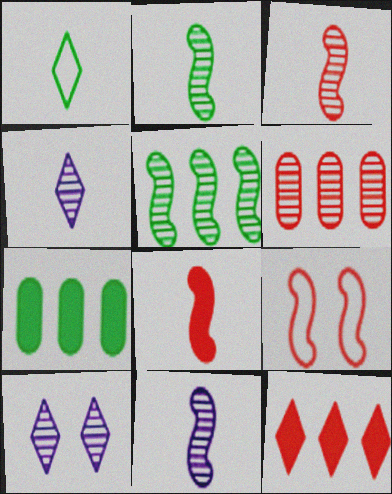[[1, 10, 12], 
[2, 3, 11], 
[2, 6, 10], 
[4, 7, 9]]